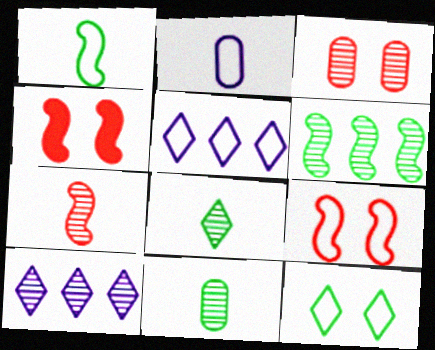[[4, 5, 11]]